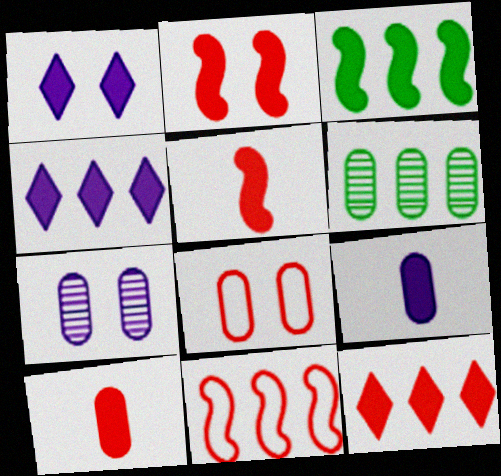[[1, 3, 10], 
[2, 10, 12], 
[4, 6, 11], 
[6, 8, 9]]